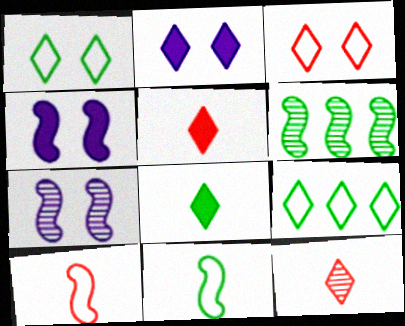[[2, 9, 12], 
[4, 6, 10]]